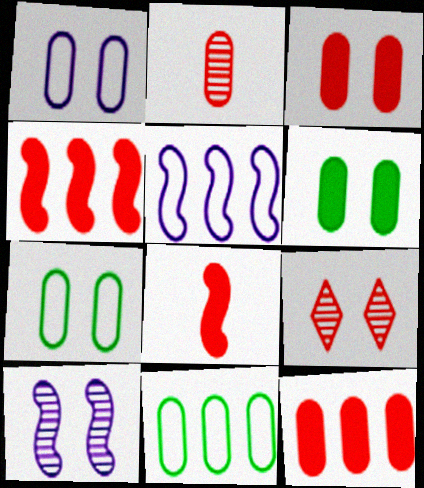[]